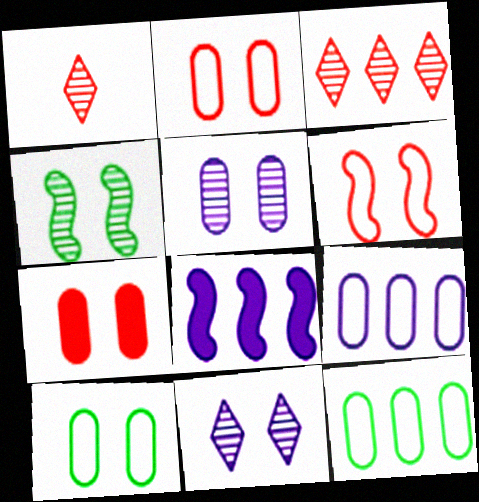[[1, 8, 10], 
[3, 8, 12], 
[5, 7, 10]]